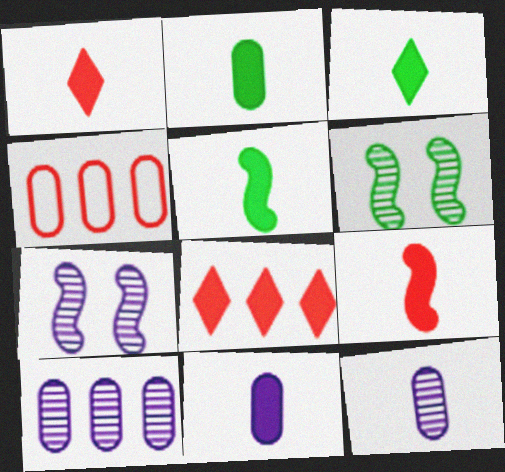[[1, 5, 11], 
[2, 3, 5], 
[3, 4, 7], 
[3, 9, 11]]